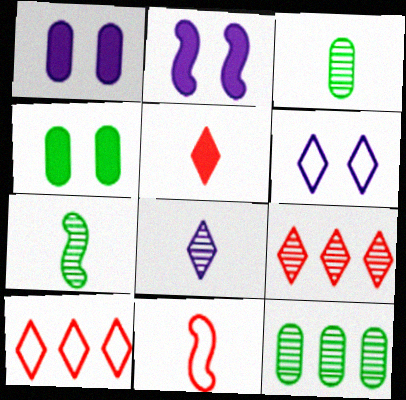[[1, 7, 10], 
[2, 3, 10]]